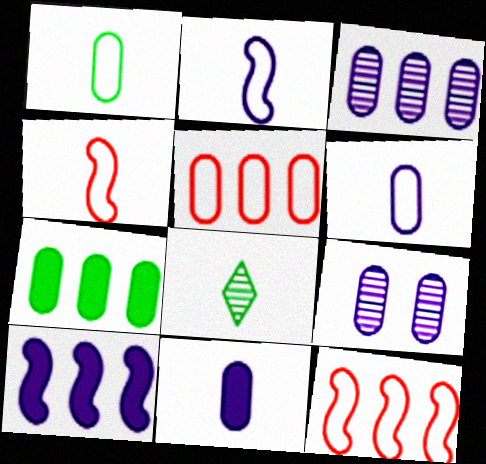[[3, 5, 7], 
[4, 8, 11]]